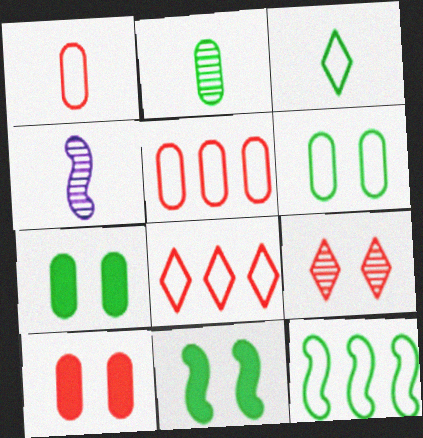[[3, 6, 12], 
[4, 7, 8]]